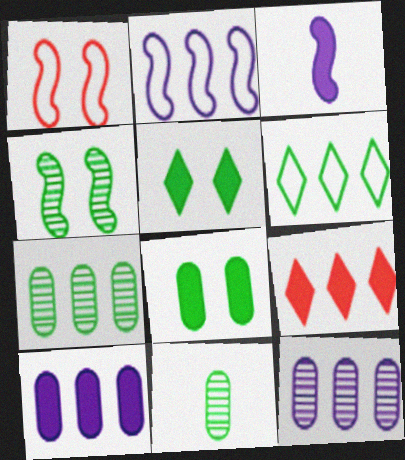[[2, 7, 9], 
[3, 8, 9]]